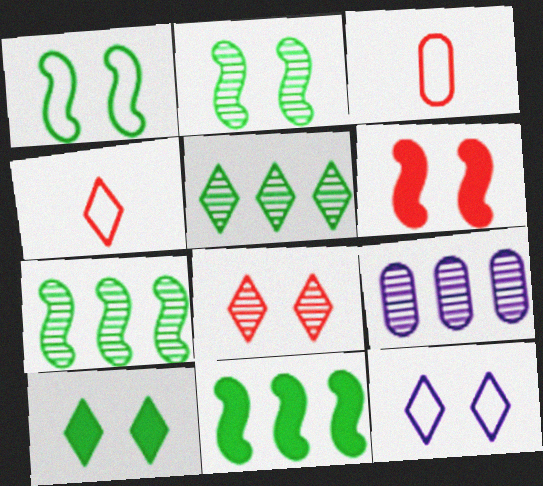[[8, 10, 12]]